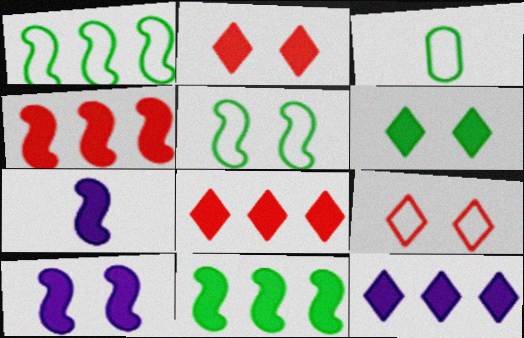[]